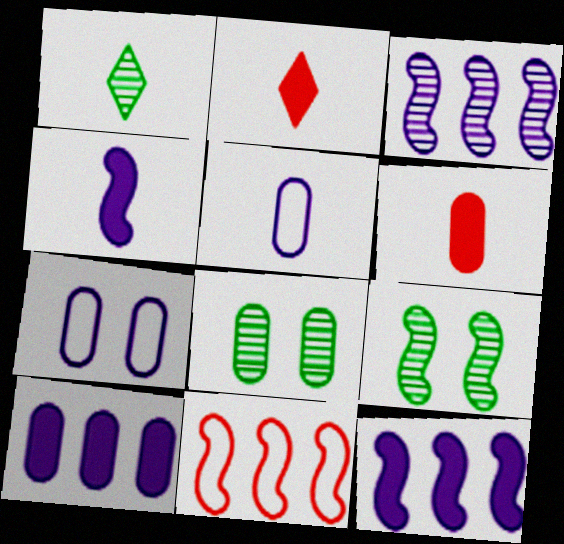[[4, 9, 11]]